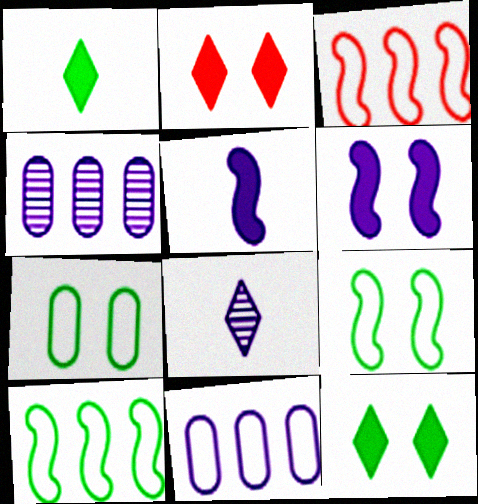[[6, 8, 11]]